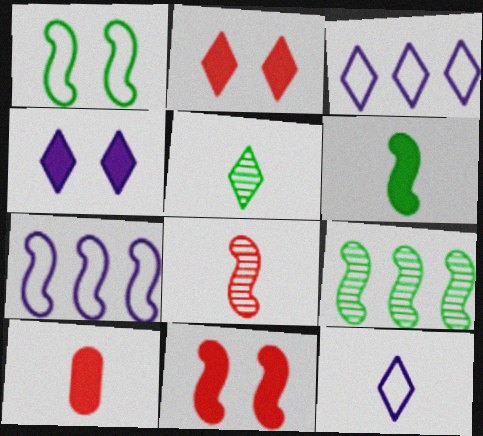[[1, 6, 9], 
[2, 3, 5]]